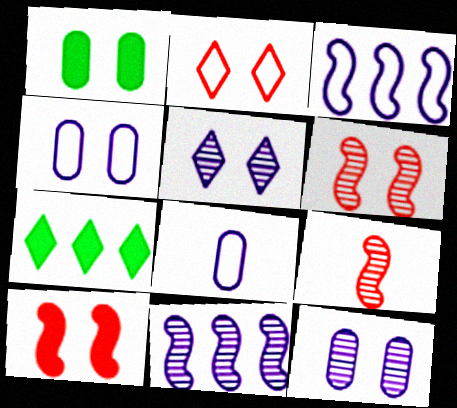[[4, 7, 9], 
[6, 7, 8]]